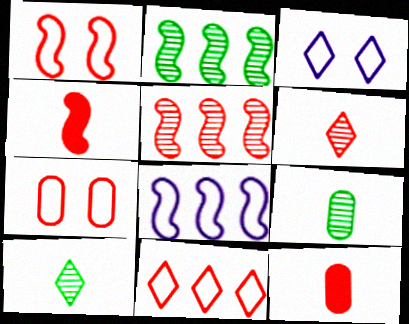[[1, 4, 5], 
[2, 3, 12]]